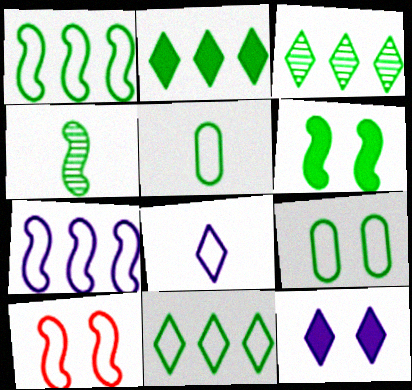[[1, 4, 6], 
[2, 3, 11], 
[2, 4, 9], 
[3, 5, 6]]